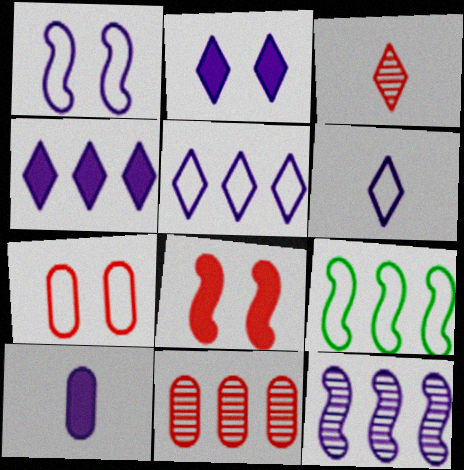[[4, 9, 11], 
[6, 7, 9]]